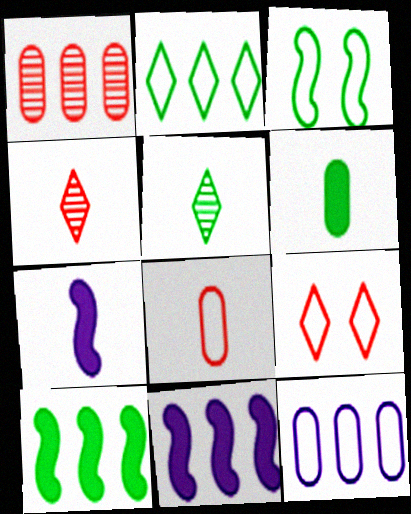[[1, 2, 11], 
[5, 7, 8]]